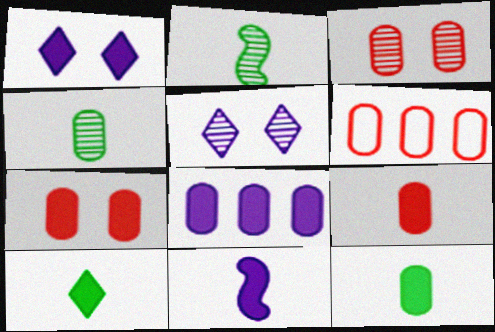[[1, 2, 6], 
[1, 8, 11], 
[3, 6, 9], 
[7, 8, 12], 
[9, 10, 11]]